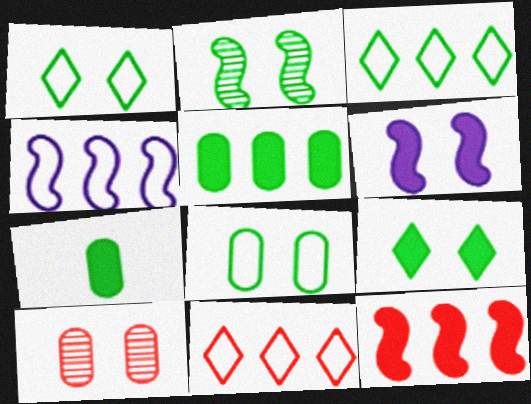[[1, 6, 10], 
[2, 3, 7], 
[2, 8, 9]]